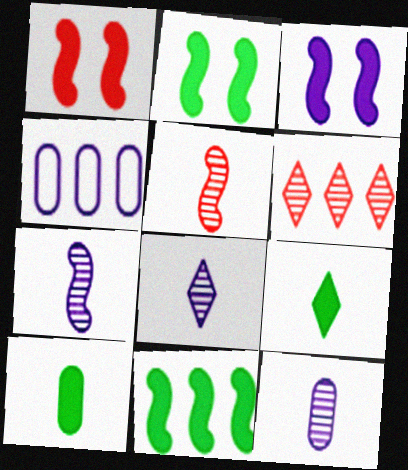[[1, 2, 3], 
[3, 4, 8], 
[4, 6, 11], 
[7, 8, 12]]